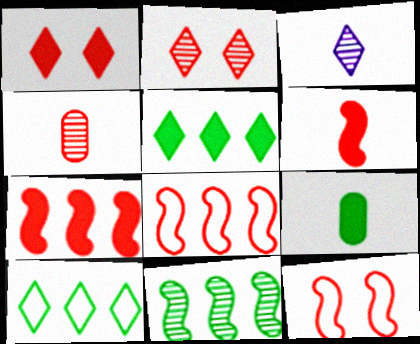[[1, 3, 10], 
[1, 4, 8]]